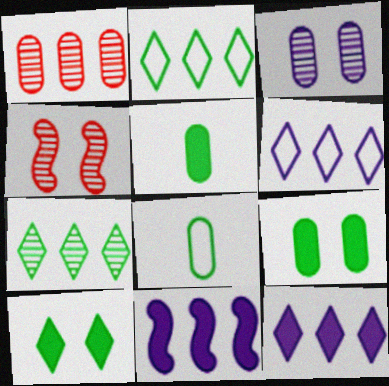[[1, 2, 11], 
[4, 5, 6], 
[4, 8, 12]]